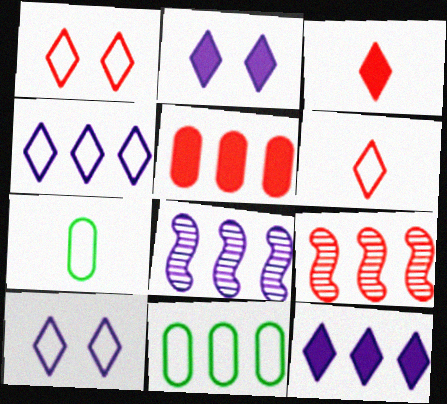[[2, 7, 9], 
[9, 11, 12]]